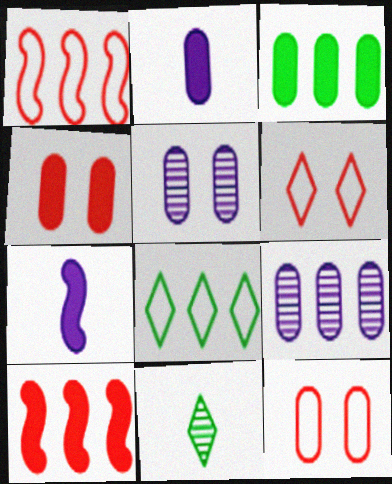[[2, 3, 4], 
[8, 9, 10]]